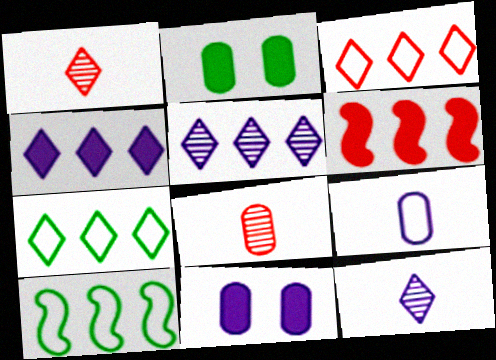[[1, 10, 11]]